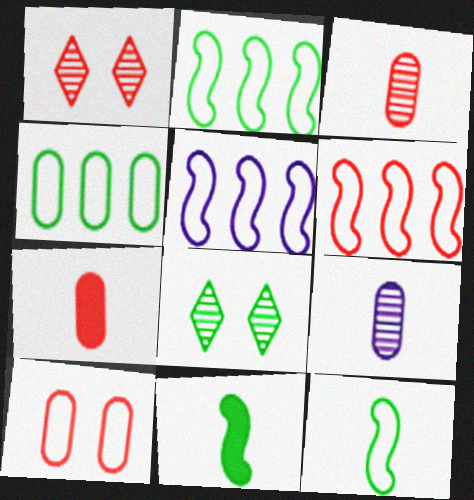[[1, 6, 7], 
[2, 5, 6], 
[4, 8, 11], 
[5, 7, 8]]